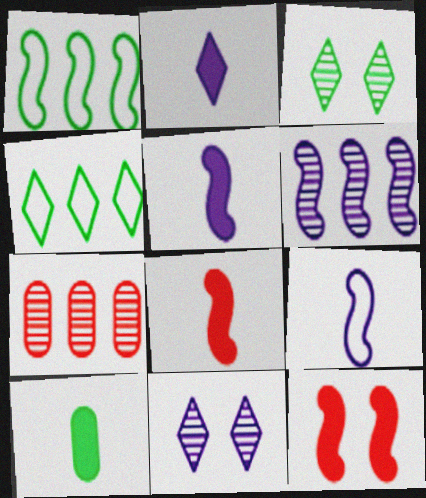[[1, 3, 10], 
[2, 8, 10]]